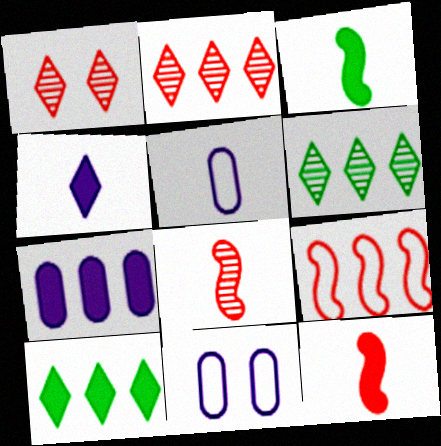[[2, 3, 11], 
[6, 7, 9], 
[6, 11, 12], 
[8, 10, 11]]